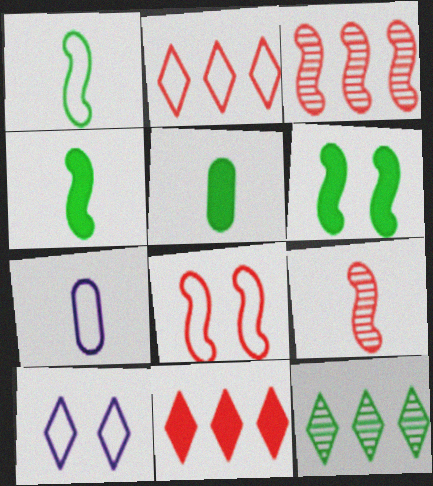[[3, 5, 10]]